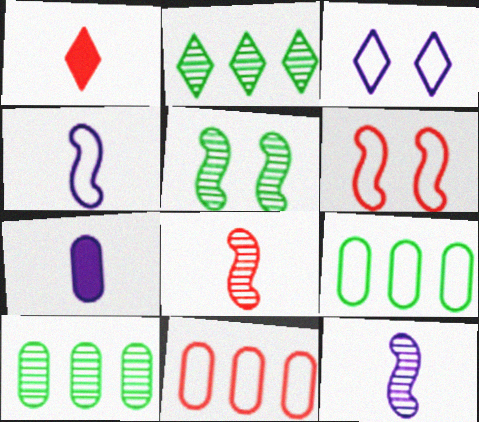[[1, 2, 3], 
[2, 6, 7]]